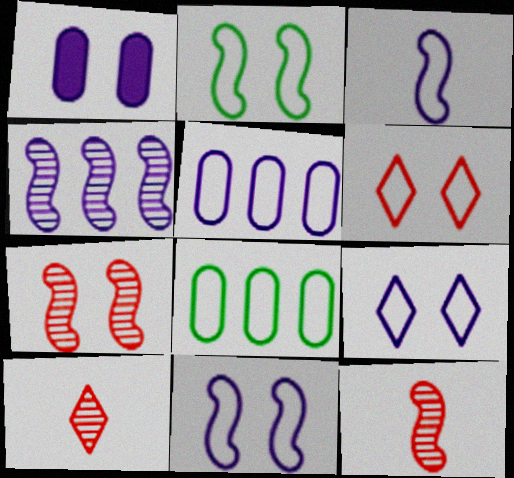[[3, 5, 9], 
[3, 6, 8]]